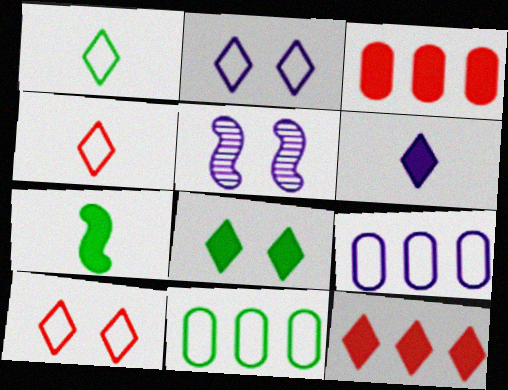[[1, 3, 5], 
[5, 6, 9], 
[6, 8, 12]]